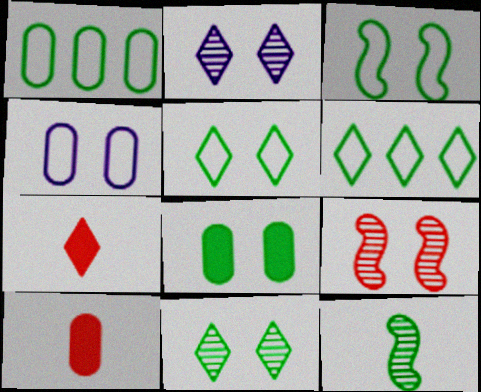[[2, 6, 7], 
[3, 8, 11], 
[6, 8, 12]]